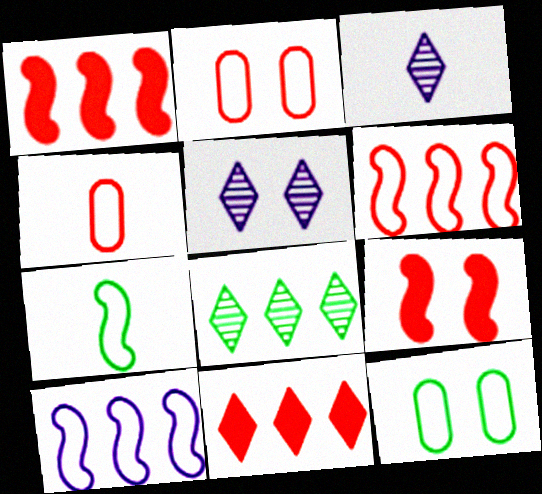[[1, 3, 12], 
[5, 9, 12]]